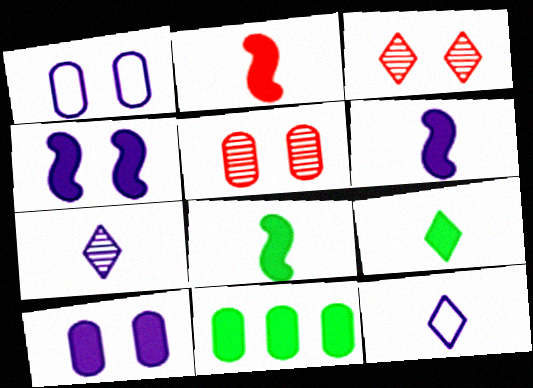[[2, 6, 8]]